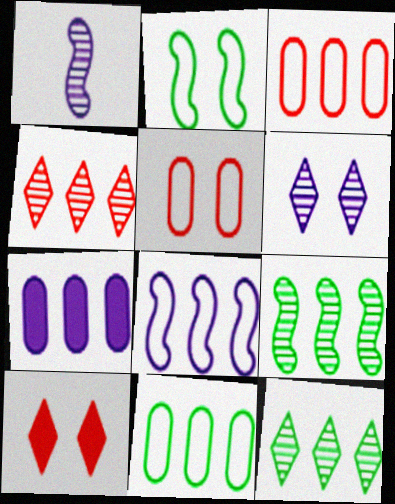[[1, 10, 11]]